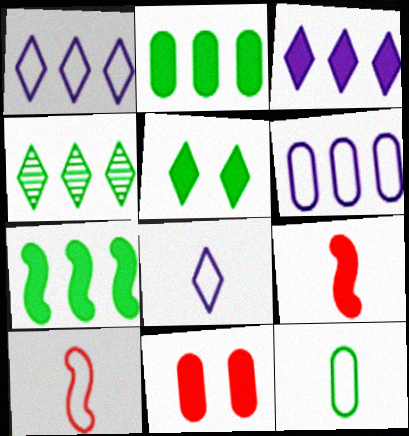[[8, 10, 12]]